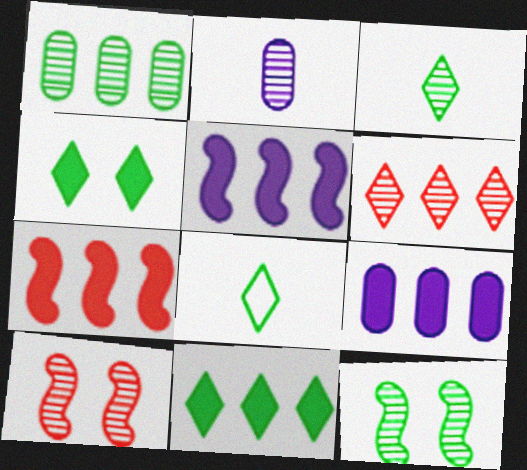[[1, 3, 12], 
[2, 6, 12], 
[7, 9, 11], 
[8, 9, 10]]